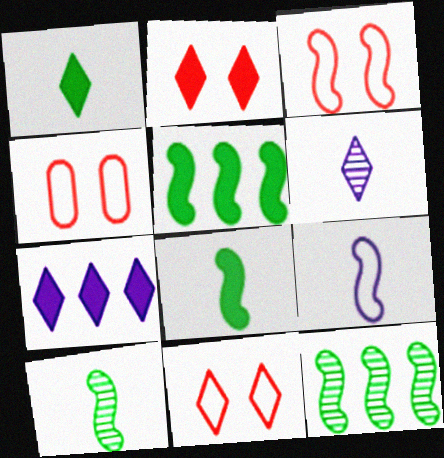[[1, 2, 7], 
[3, 4, 11], 
[4, 5, 6], 
[4, 7, 10]]